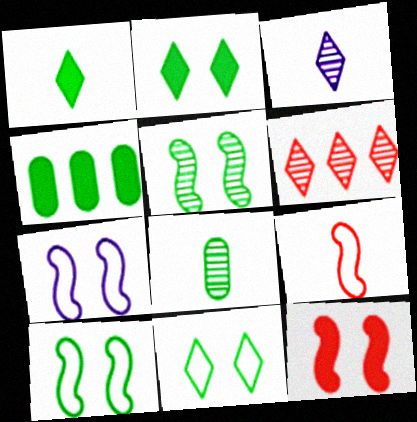[[5, 7, 12]]